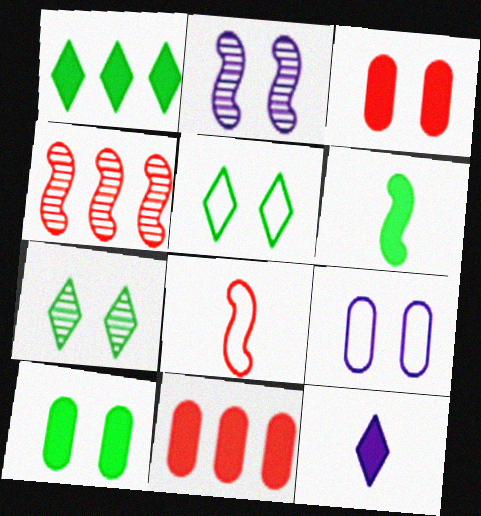[[1, 6, 10], 
[2, 3, 5]]